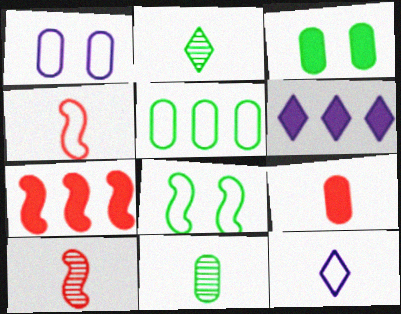[[1, 2, 7], 
[3, 5, 11]]